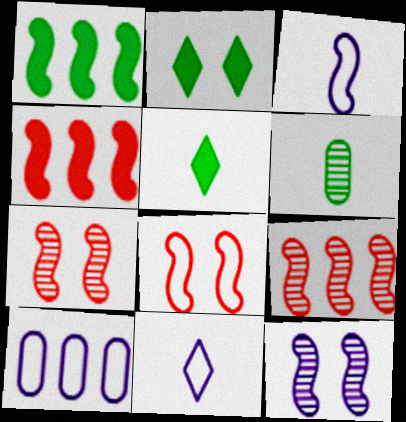[[1, 3, 7], 
[5, 7, 10]]